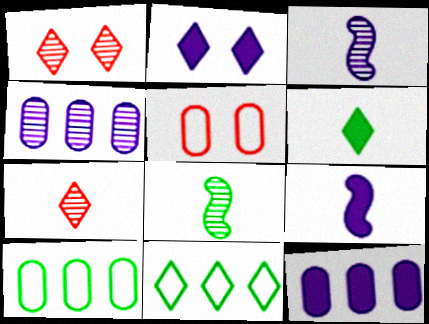[[1, 4, 8], 
[1, 9, 10], 
[2, 7, 11], 
[2, 9, 12]]